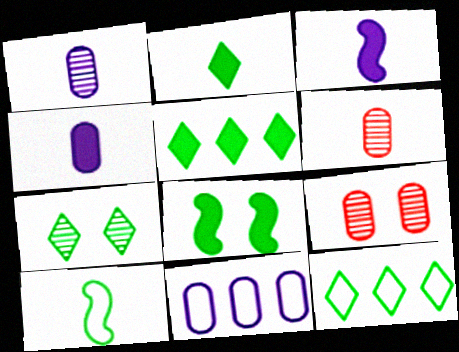[[2, 7, 12], 
[3, 9, 12]]